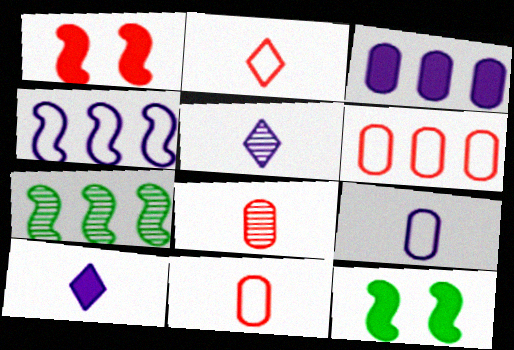[[5, 6, 12]]